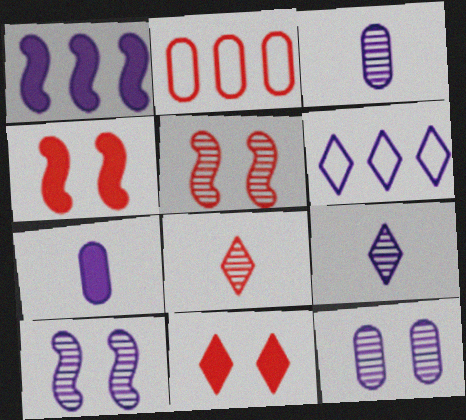[[2, 4, 8], 
[6, 7, 10]]